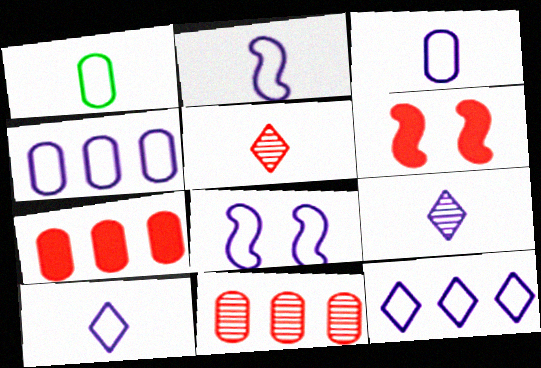[[2, 3, 10], 
[3, 8, 12], 
[4, 8, 10]]